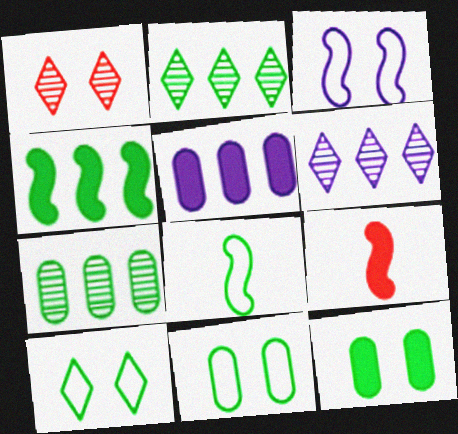[[1, 3, 12], 
[1, 5, 8], 
[2, 8, 12], 
[6, 9, 11]]